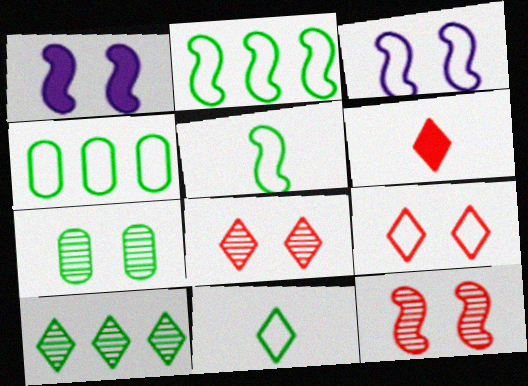[[1, 7, 9]]